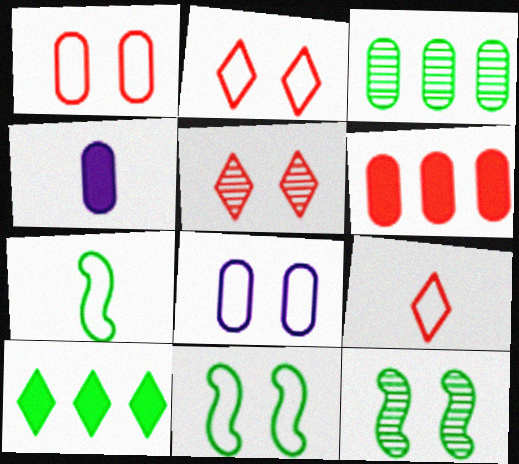[[1, 3, 4], 
[2, 8, 11]]